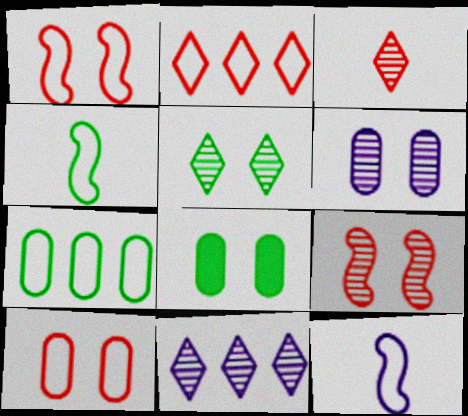[[3, 5, 11], 
[5, 6, 9], 
[6, 8, 10]]